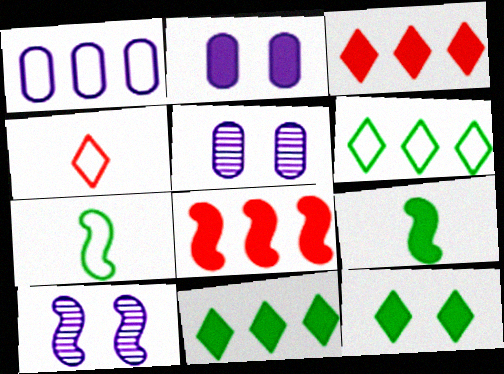[[2, 3, 9], 
[3, 5, 7], 
[7, 8, 10]]